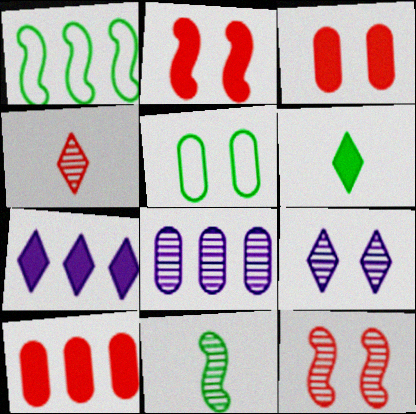[[2, 5, 9]]